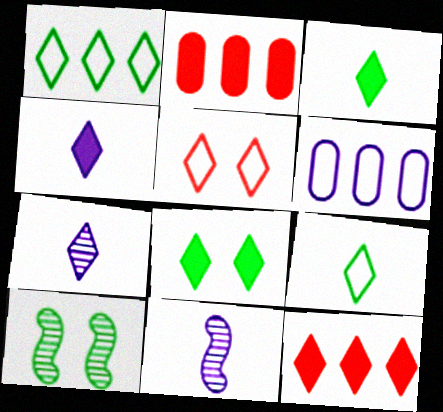[[4, 8, 12]]